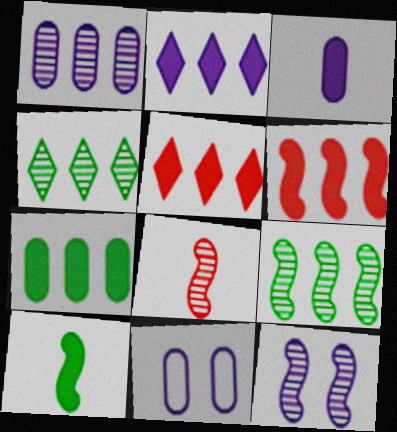[[1, 3, 11], 
[2, 6, 7], 
[8, 9, 12]]